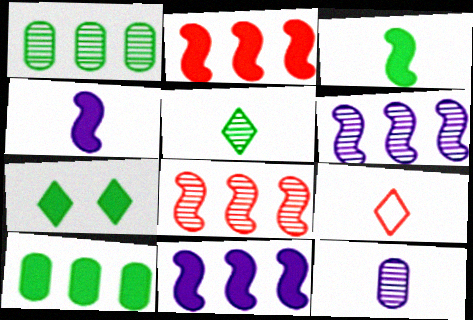[[3, 7, 10], 
[3, 9, 12]]